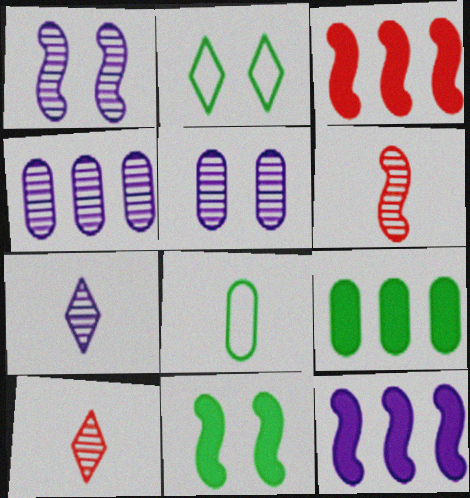[[1, 4, 7]]